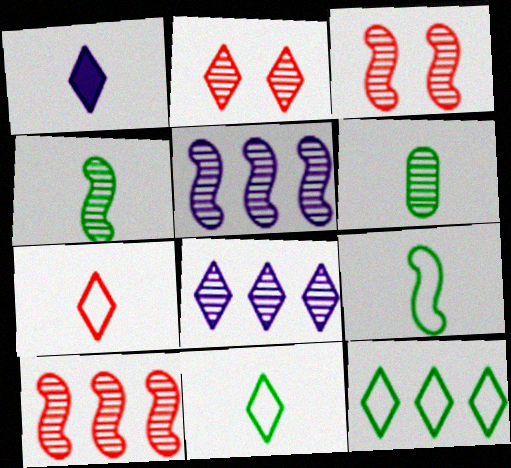[[1, 2, 12], 
[2, 5, 6], 
[3, 4, 5], 
[3, 6, 8]]